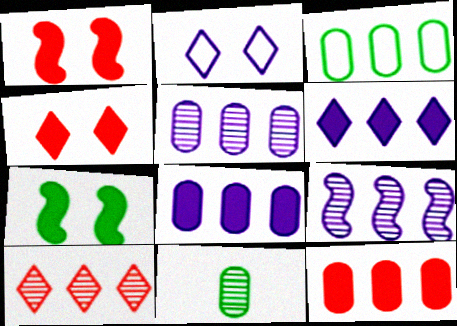[[3, 5, 12]]